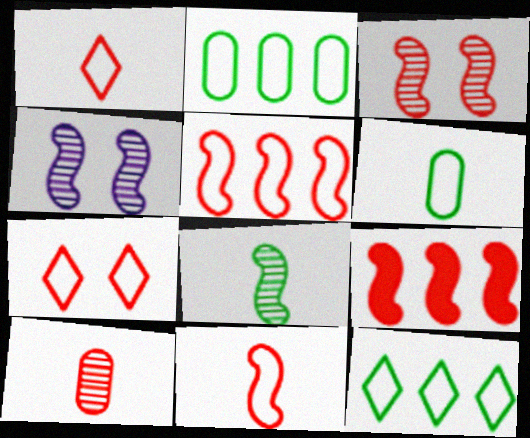[[3, 9, 11], 
[7, 9, 10]]